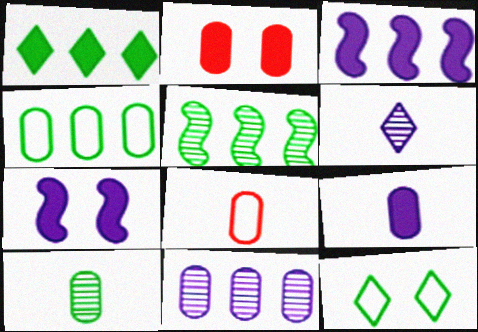[[1, 4, 5], 
[8, 9, 10]]